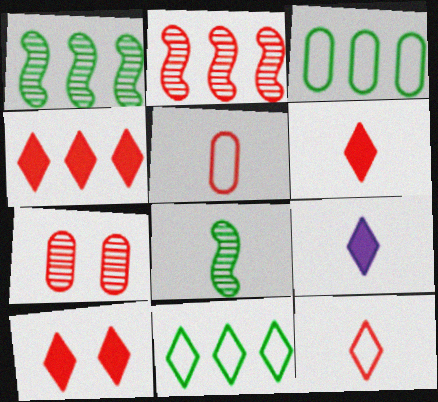[[2, 5, 10], 
[4, 6, 10], 
[5, 8, 9]]